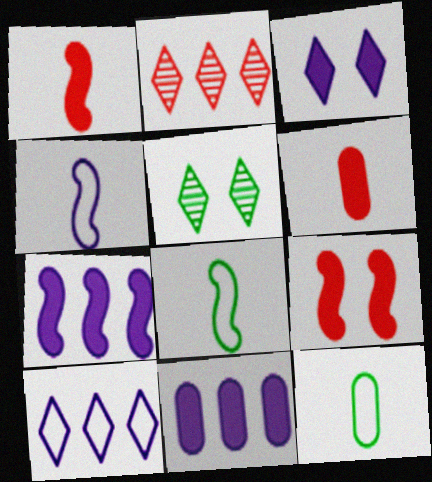[]